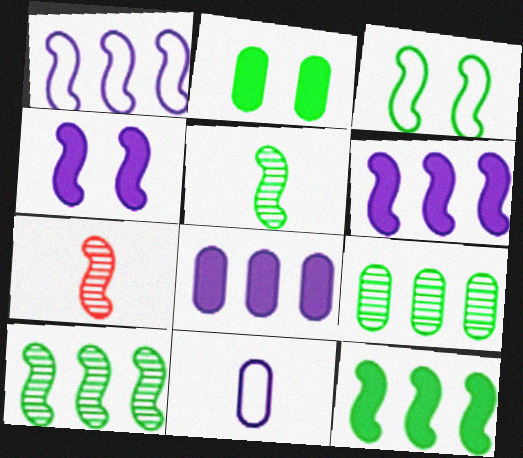[[3, 5, 12], 
[3, 6, 7]]